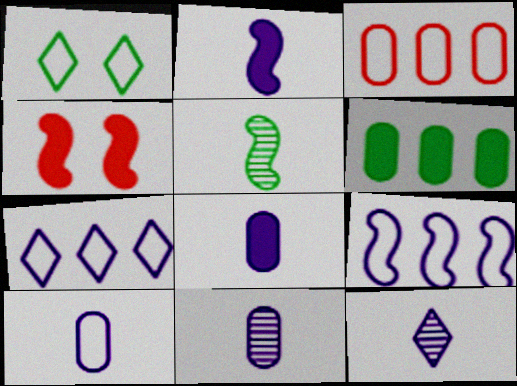[[1, 5, 6], 
[2, 10, 12], 
[4, 5, 9], 
[8, 10, 11]]